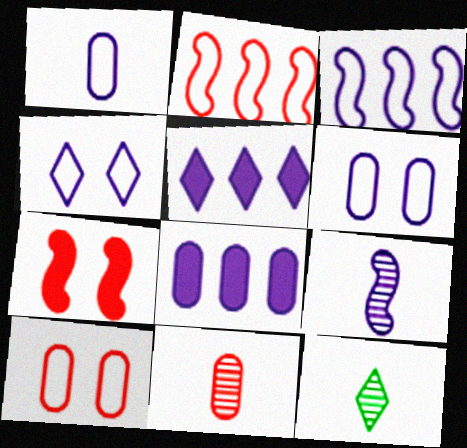[[1, 3, 4], 
[4, 8, 9], 
[5, 6, 9], 
[9, 11, 12]]